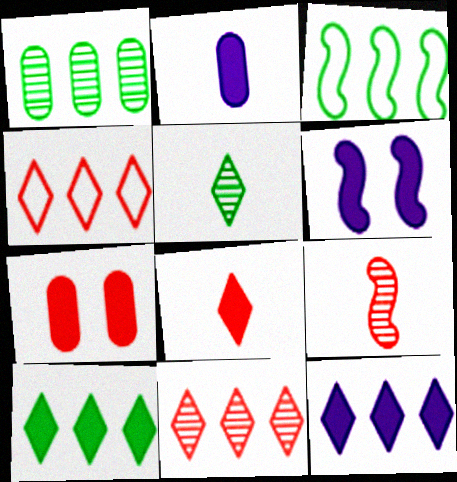[[1, 3, 10], 
[2, 6, 12], 
[3, 6, 9], 
[4, 7, 9]]